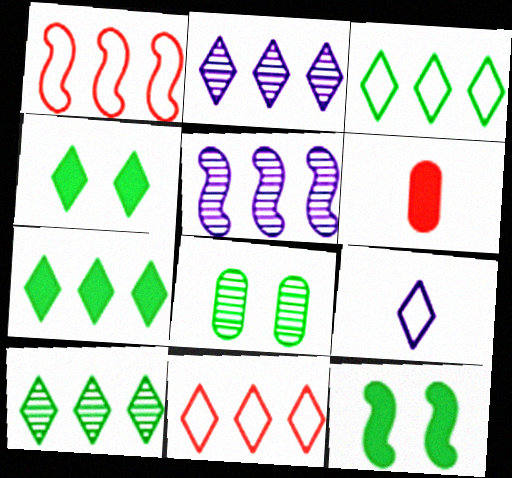[[2, 7, 11], 
[3, 7, 10]]